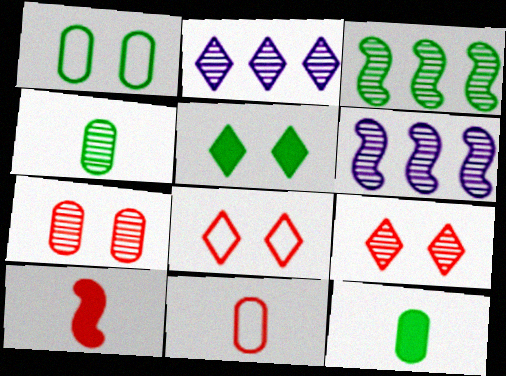[[1, 2, 10], 
[4, 6, 9], 
[5, 6, 11], 
[6, 8, 12]]